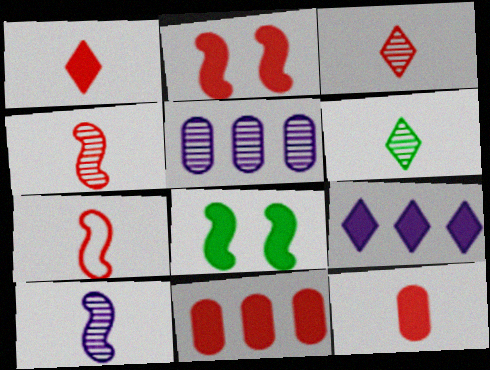[[1, 2, 11], 
[3, 7, 12], 
[8, 9, 12]]